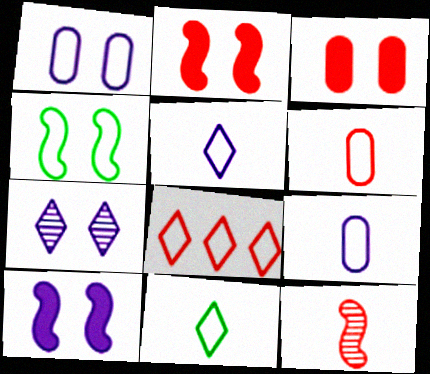[[1, 7, 10], 
[3, 4, 7], 
[3, 8, 12], 
[4, 8, 9]]